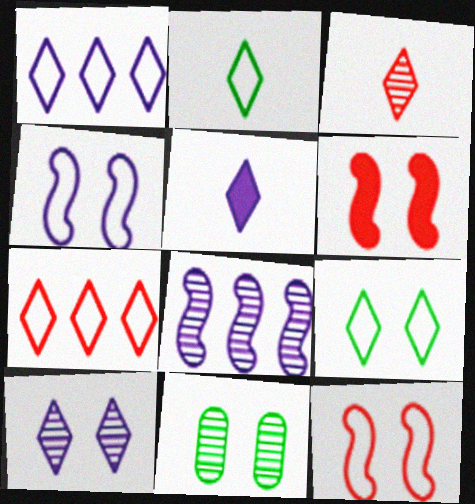[[1, 5, 10], 
[2, 3, 5], 
[3, 8, 11]]